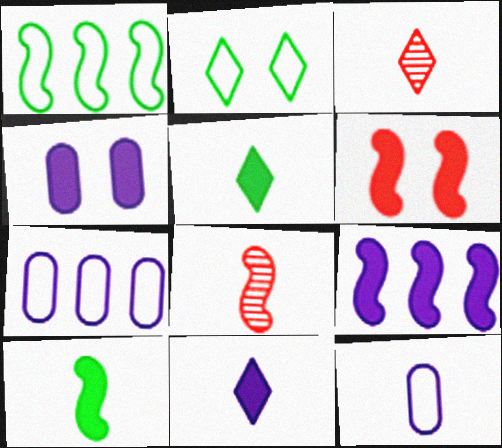[[1, 3, 4], 
[3, 10, 12], 
[4, 9, 11], 
[5, 8, 12], 
[6, 9, 10]]